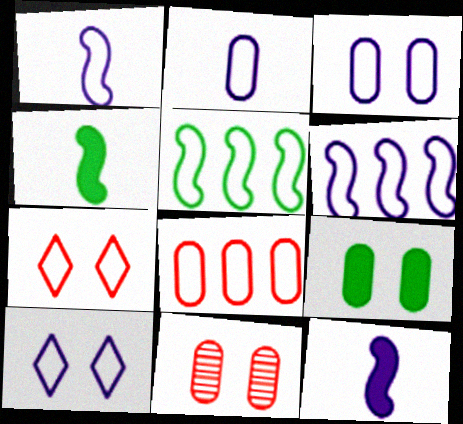[[2, 5, 7], 
[2, 6, 10], 
[3, 9, 11]]